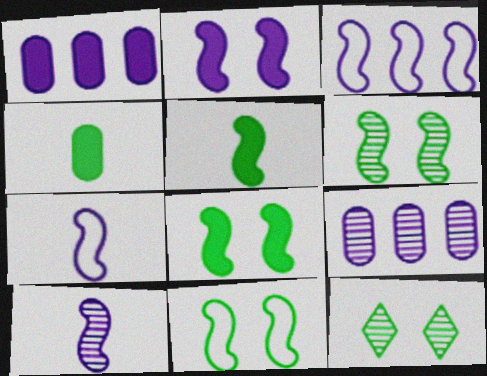[[2, 3, 10], 
[6, 8, 11]]